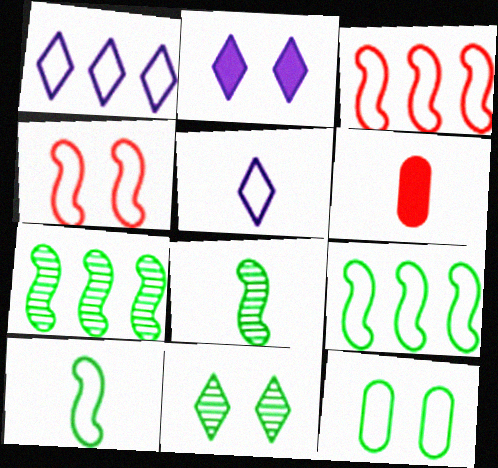[[3, 5, 12], 
[5, 6, 8]]